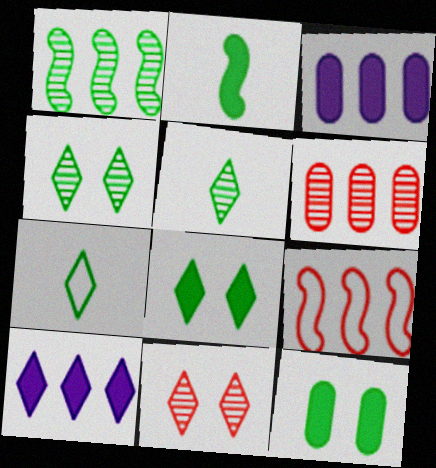[[1, 7, 12], 
[7, 10, 11]]